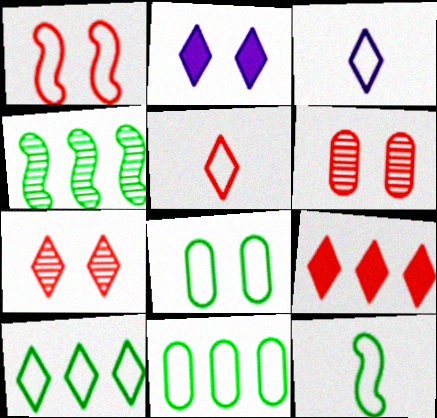[[1, 3, 11], 
[5, 7, 9], 
[8, 10, 12]]